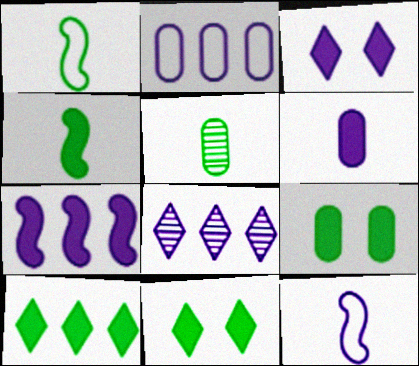[[2, 7, 8], 
[3, 6, 7], 
[4, 9, 10]]